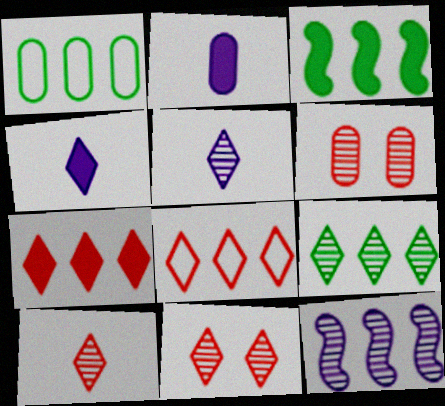[[1, 2, 6], 
[1, 3, 9], 
[1, 7, 12], 
[5, 9, 11]]